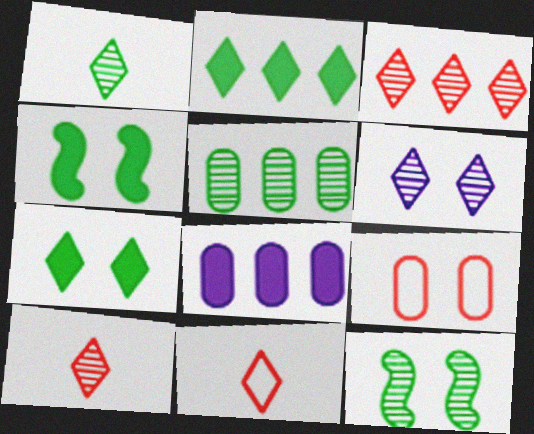[[1, 3, 6], 
[1, 5, 12], 
[2, 6, 11], 
[4, 6, 9], 
[8, 11, 12]]